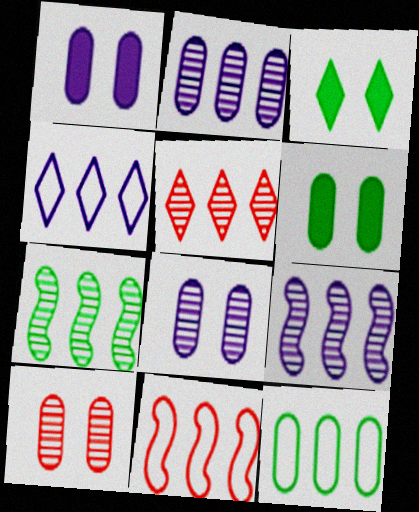[[2, 5, 7], 
[4, 11, 12]]